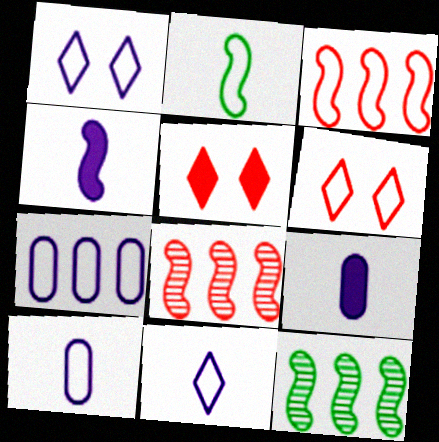[[2, 6, 7], 
[5, 10, 12], 
[6, 9, 12]]